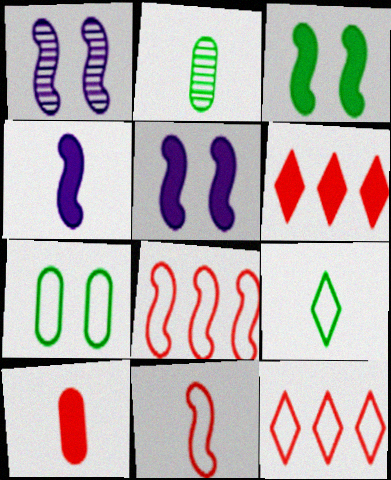[[2, 5, 12]]